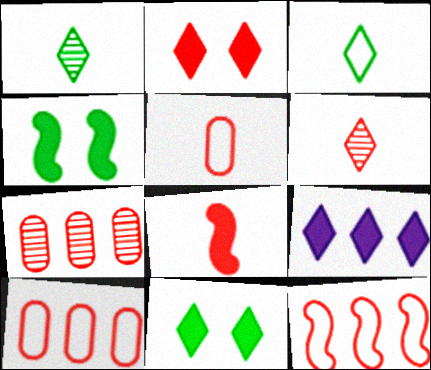[[5, 6, 8]]